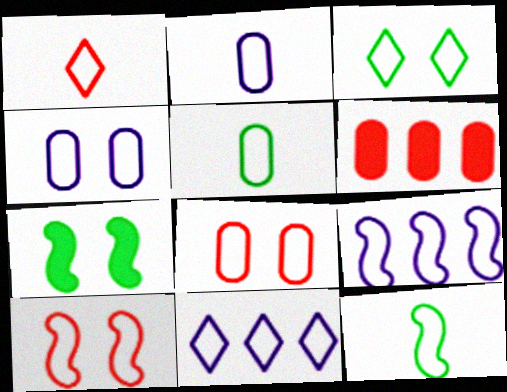[[1, 2, 12], 
[1, 3, 11], 
[3, 4, 10], 
[5, 10, 11], 
[8, 11, 12], 
[9, 10, 12]]